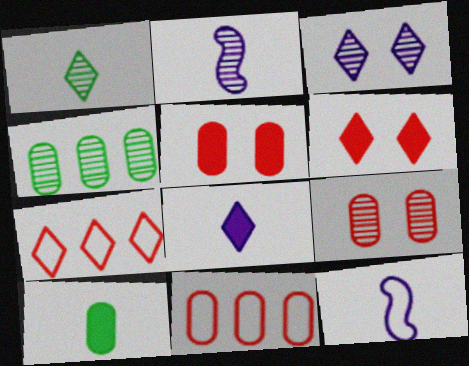[[4, 6, 12]]